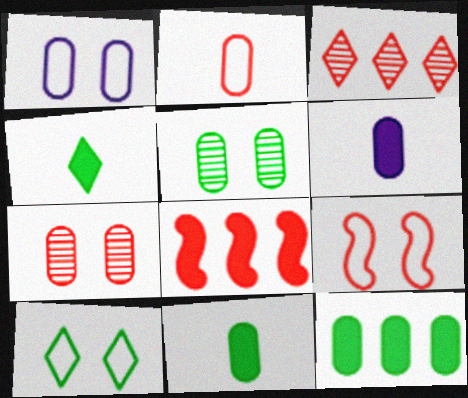[[1, 9, 10]]